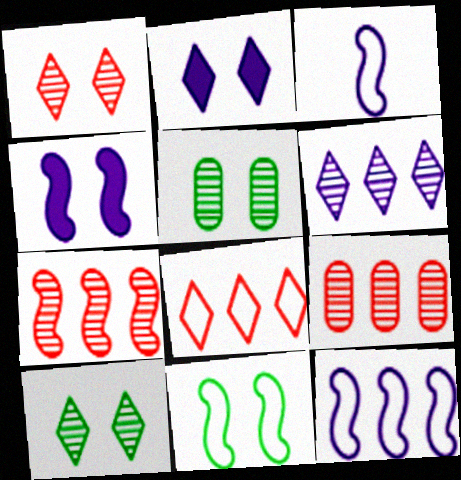[]